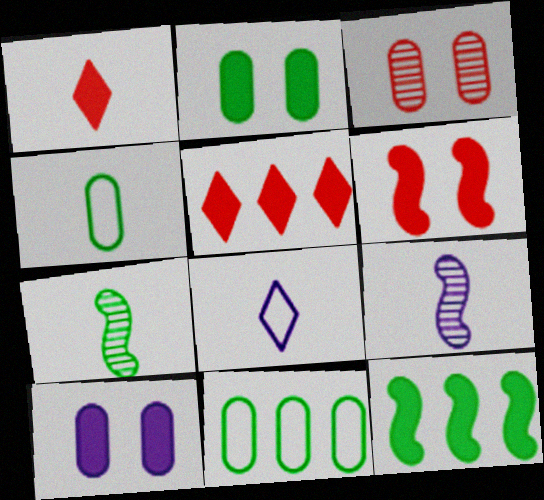[[1, 4, 9], 
[1, 10, 12], 
[3, 8, 12]]